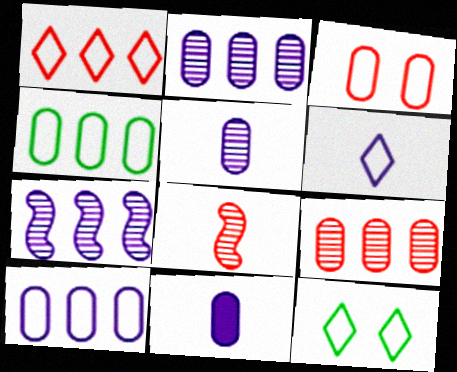[[1, 6, 12]]